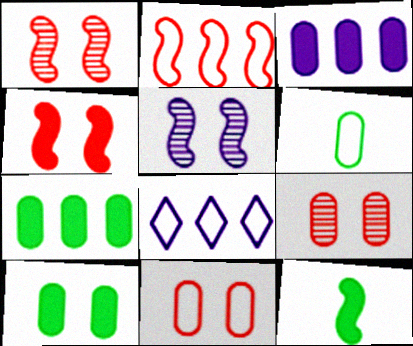[[2, 5, 12], 
[3, 6, 9], 
[8, 9, 12]]